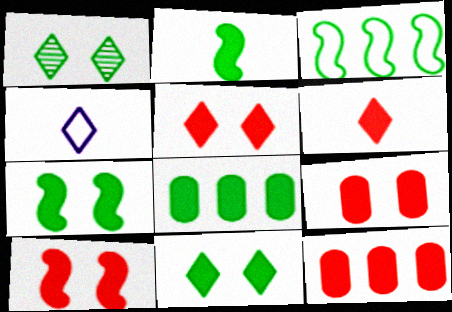[[2, 8, 11], 
[5, 9, 10], 
[6, 10, 12]]